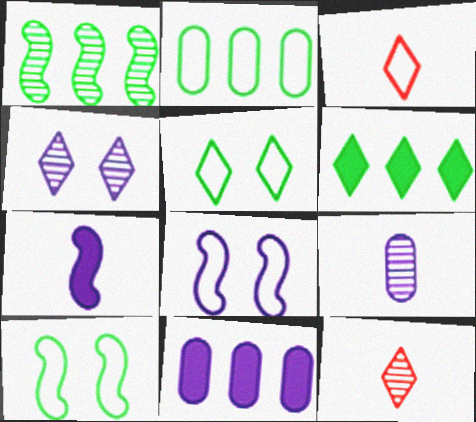[[1, 2, 6], 
[2, 3, 8], 
[3, 4, 6], 
[10, 11, 12]]